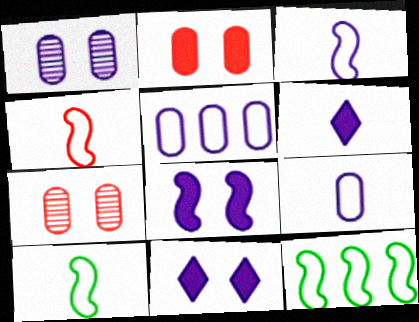[[3, 4, 10], 
[6, 7, 12]]